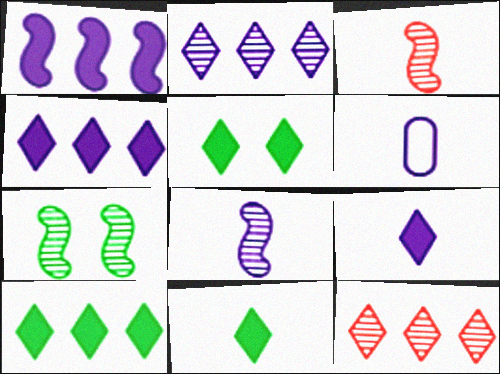[[3, 6, 11], 
[5, 10, 11], 
[6, 8, 9]]